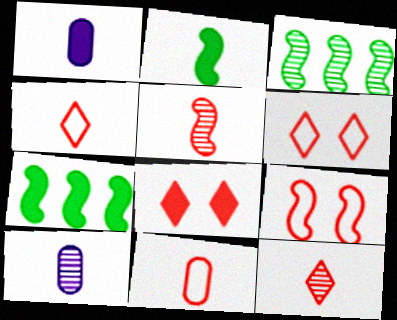[[1, 3, 6], 
[1, 7, 8], 
[2, 4, 10], 
[6, 7, 10]]